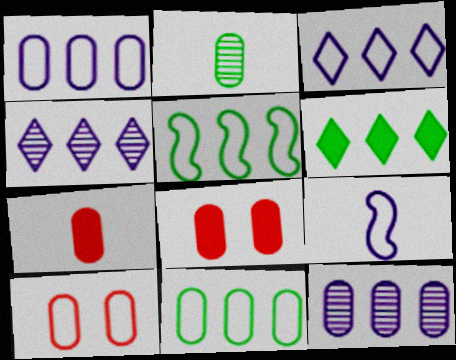[[1, 2, 8]]